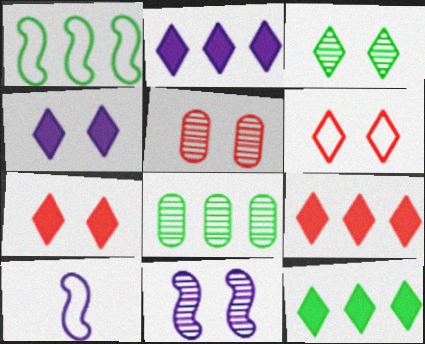[[1, 8, 12], 
[2, 9, 12], 
[3, 4, 6], 
[3, 5, 11], 
[5, 10, 12], 
[7, 8, 10]]